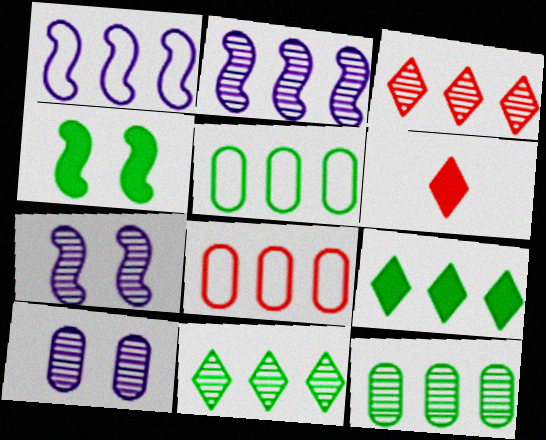[[2, 3, 12], 
[2, 8, 9], 
[5, 6, 7]]